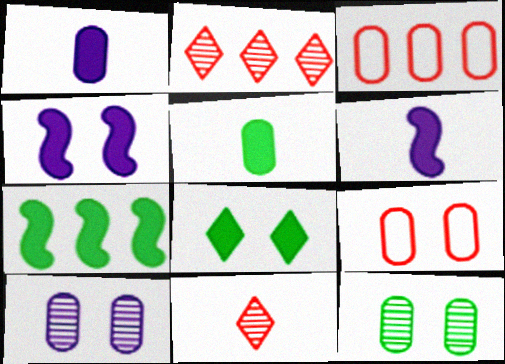[[1, 3, 12], 
[3, 5, 10], 
[5, 7, 8]]